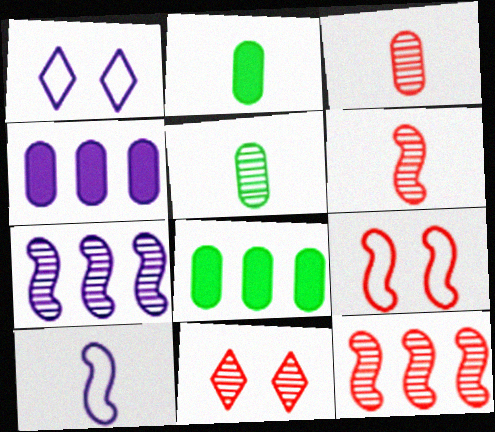[[1, 2, 12], 
[1, 6, 8], 
[3, 11, 12], 
[5, 7, 11], 
[8, 10, 11]]